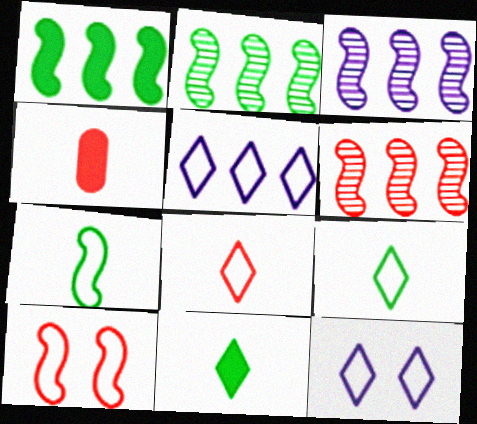[[2, 3, 6], 
[2, 4, 12]]